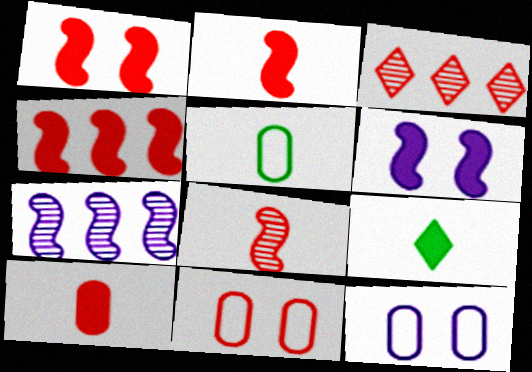[[1, 2, 4], 
[2, 3, 11], 
[3, 5, 6], 
[7, 9, 11]]